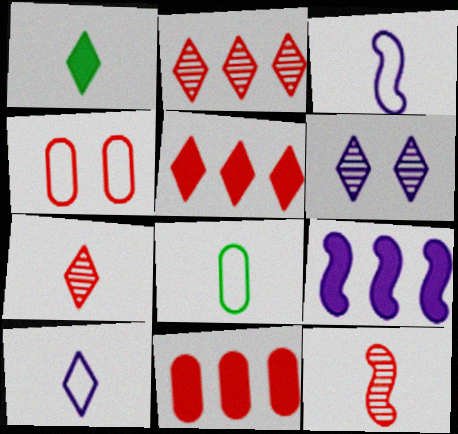[[1, 7, 10], 
[4, 5, 12]]